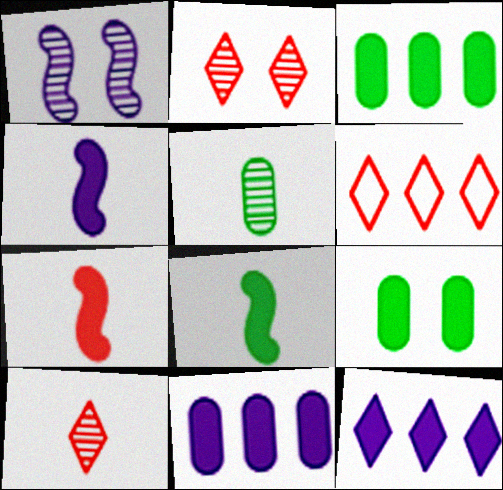[[4, 7, 8], 
[7, 9, 12]]